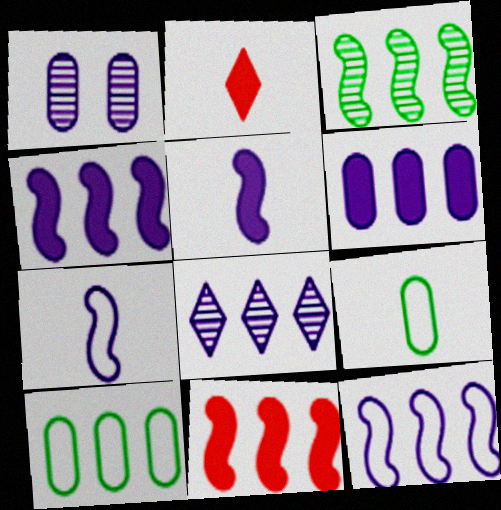[[3, 11, 12], 
[6, 8, 12], 
[8, 10, 11]]